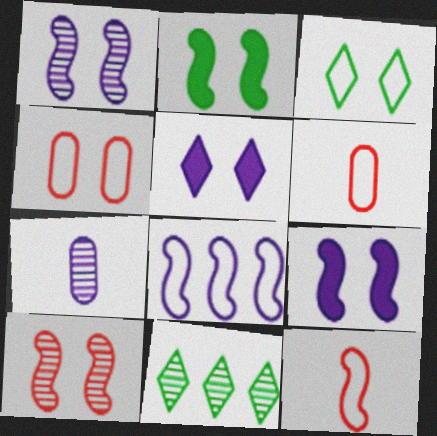[[3, 6, 8], 
[5, 7, 8], 
[6, 9, 11], 
[7, 10, 11]]